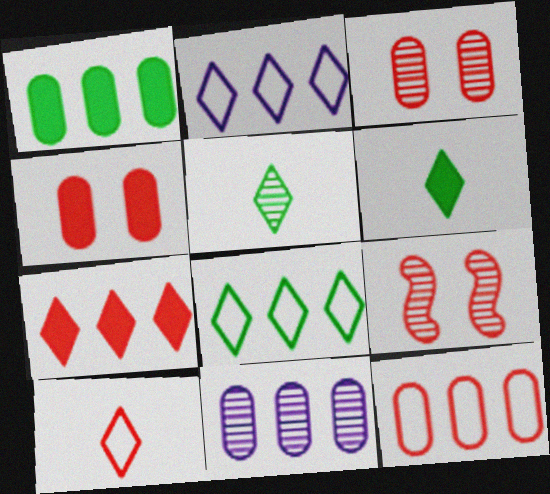[[1, 11, 12], 
[5, 9, 11]]